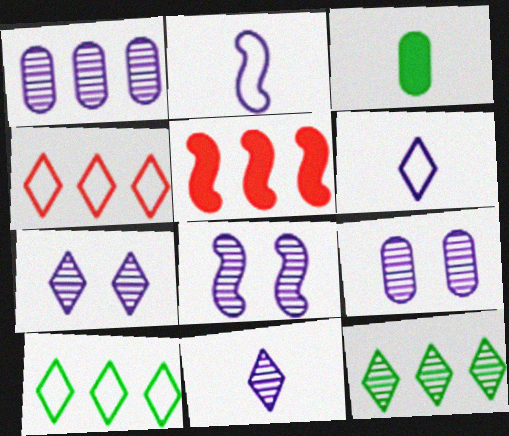[[1, 5, 10], 
[1, 8, 11], 
[3, 4, 8], 
[7, 8, 9]]